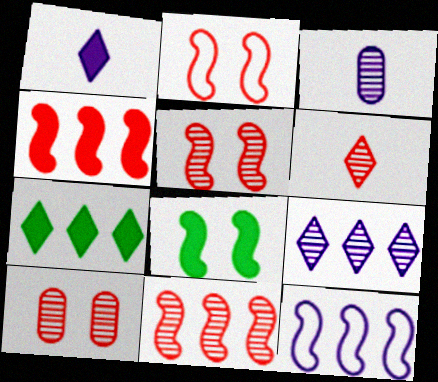[[2, 3, 7], 
[6, 10, 11]]